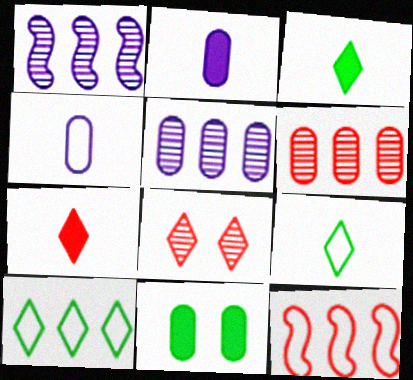[[4, 6, 11]]